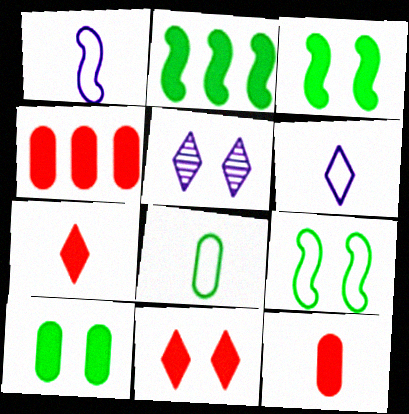[]